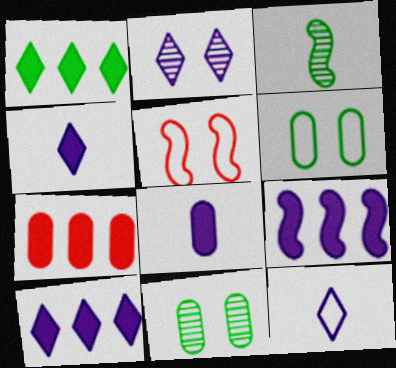[[1, 3, 6], 
[1, 7, 9], 
[2, 10, 12], 
[3, 5, 9]]